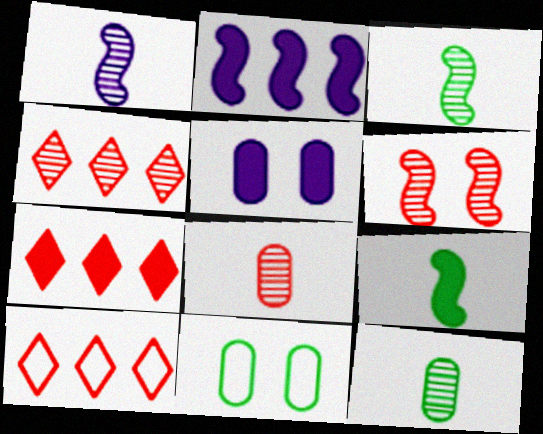[[1, 7, 11], 
[3, 5, 10], 
[4, 6, 8], 
[4, 7, 10], 
[5, 7, 9]]